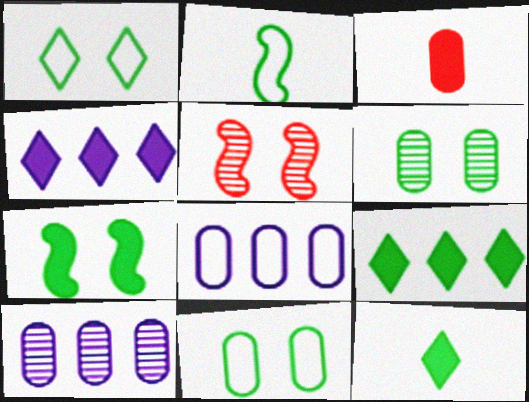[[1, 6, 7], 
[2, 6, 9], 
[3, 4, 7], 
[3, 6, 8], 
[3, 10, 11], 
[5, 8, 12]]